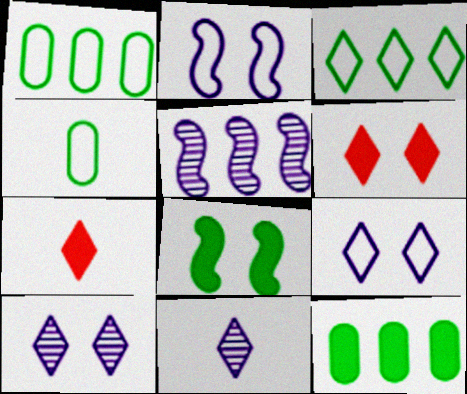[[3, 6, 11], 
[3, 7, 10], 
[4, 5, 6]]